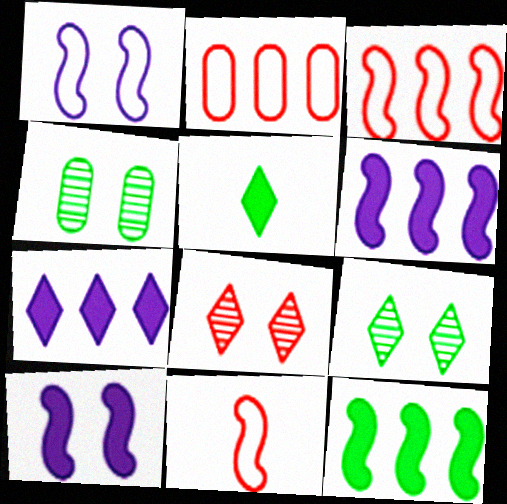[[4, 7, 11]]